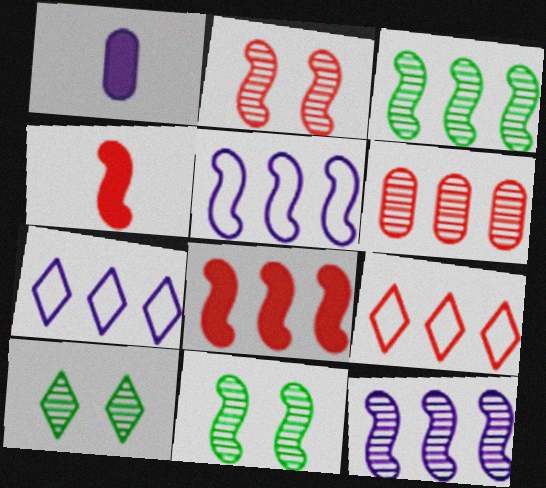[[1, 9, 11], 
[3, 5, 8], 
[4, 5, 11], 
[6, 8, 9]]